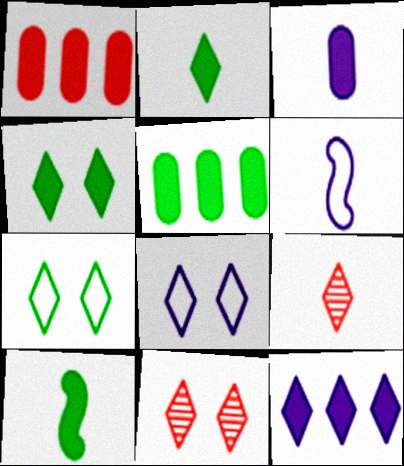[[4, 5, 10], 
[4, 8, 11], 
[5, 6, 11], 
[7, 9, 12]]